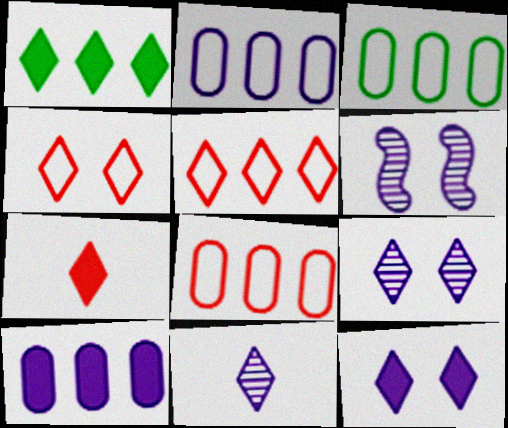[[1, 4, 11], 
[1, 7, 12], 
[2, 3, 8], 
[3, 6, 7]]